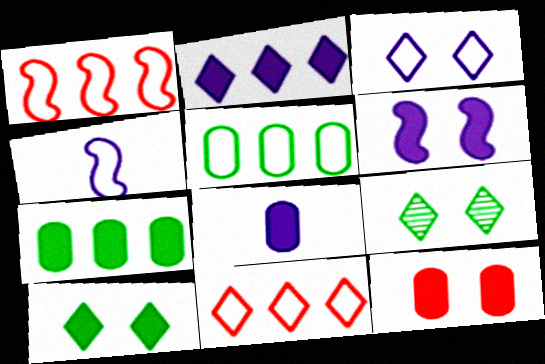[[1, 8, 9], 
[2, 6, 8], 
[6, 10, 12], 
[7, 8, 12]]